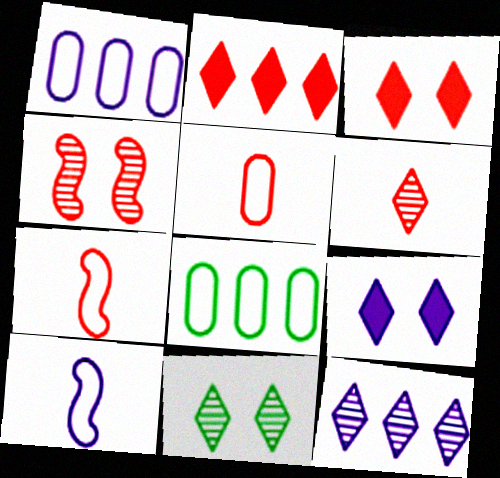[[2, 4, 5], 
[6, 11, 12]]